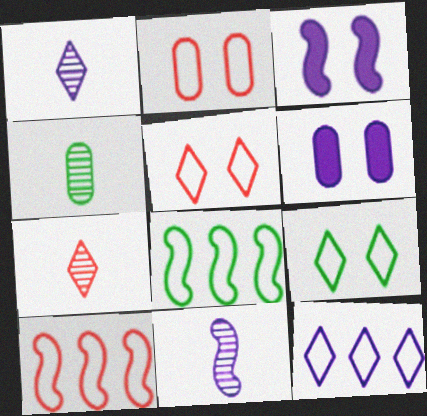[[4, 7, 11], 
[6, 7, 8], 
[6, 11, 12]]